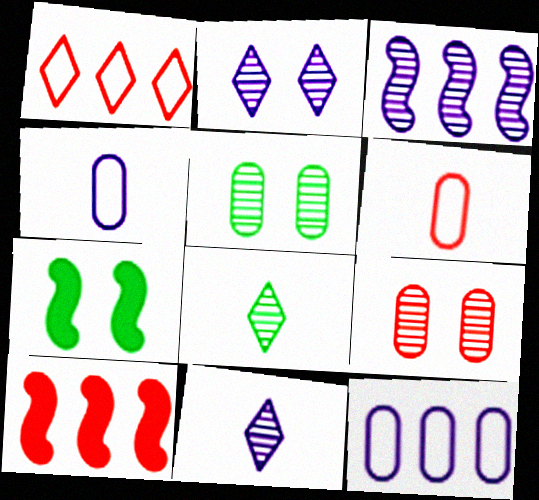[[3, 8, 9]]